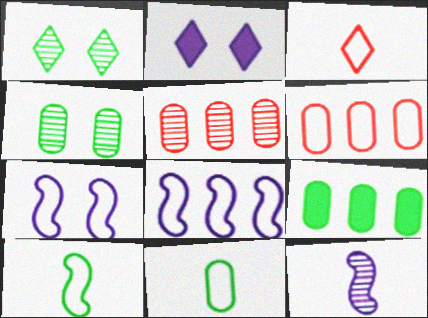[[1, 5, 12], 
[1, 9, 10], 
[2, 5, 10], 
[4, 9, 11]]